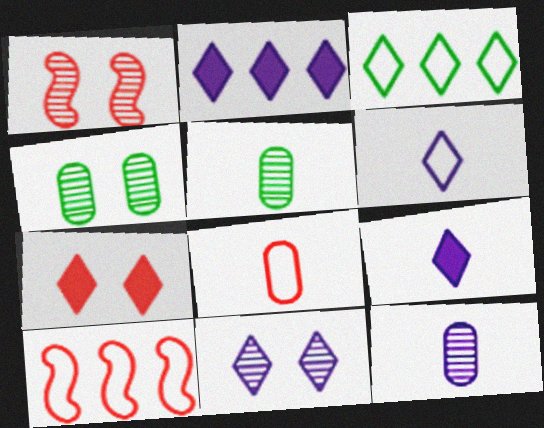[[1, 4, 11], 
[2, 6, 11], 
[4, 9, 10]]